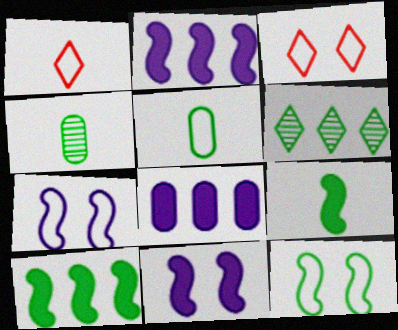[[2, 3, 4]]